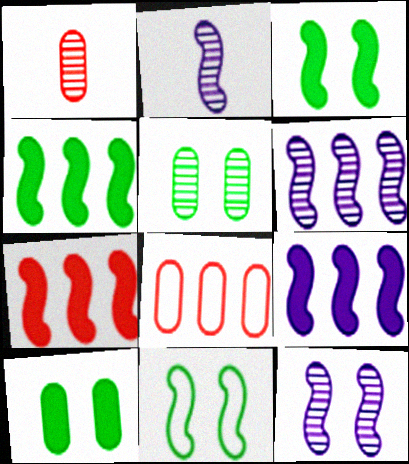[[2, 6, 12], 
[2, 7, 11], 
[4, 7, 9]]